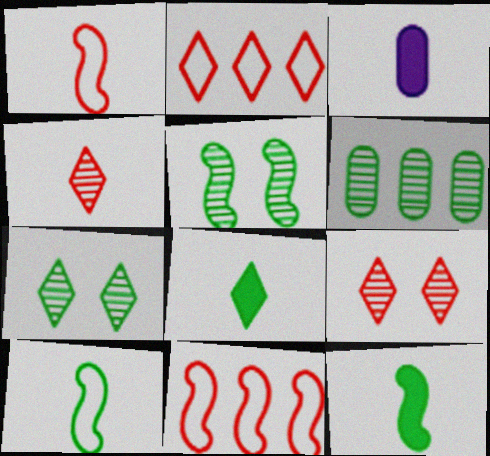[[2, 3, 5], 
[3, 4, 10], 
[3, 7, 11]]